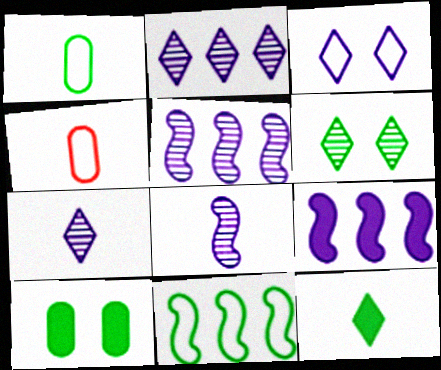[[3, 4, 11], 
[4, 6, 9], 
[4, 8, 12]]